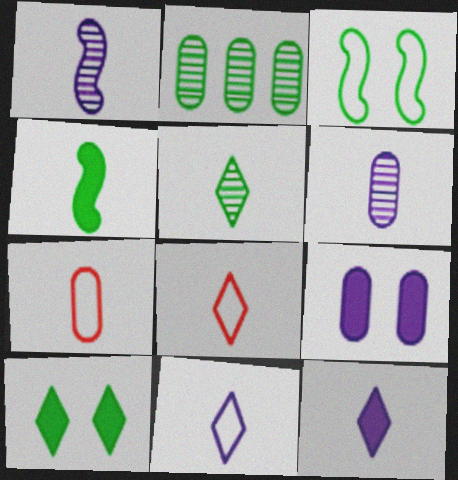[[2, 7, 9], 
[4, 6, 8], 
[5, 8, 12]]